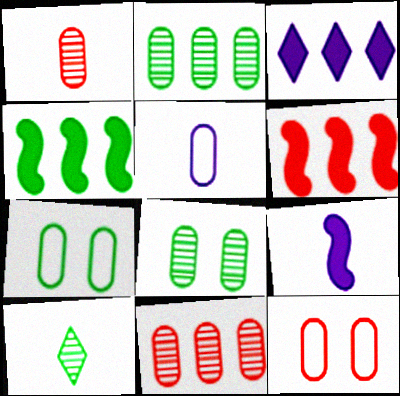[[4, 7, 10]]